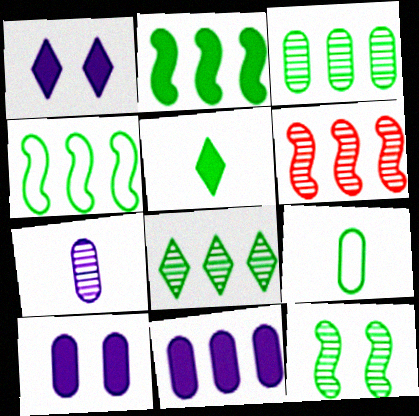[[1, 6, 9]]